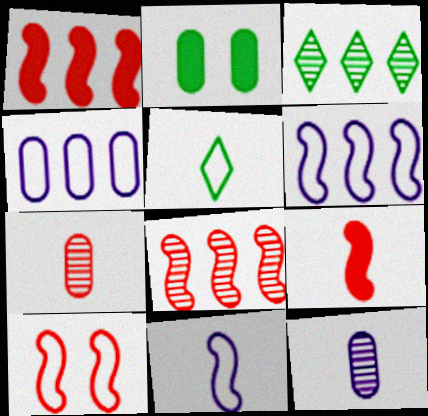[[1, 3, 4], 
[2, 4, 7], 
[4, 5, 10], 
[5, 9, 12], 
[8, 9, 10]]